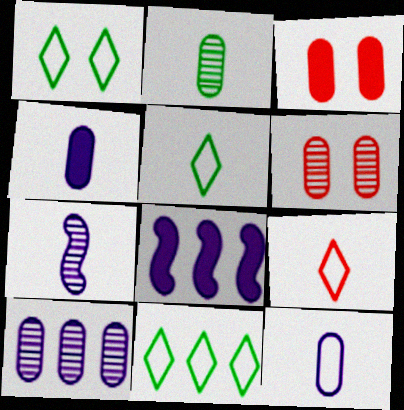[[1, 5, 11], 
[2, 6, 10], 
[3, 7, 11], 
[5, 6, 8]]